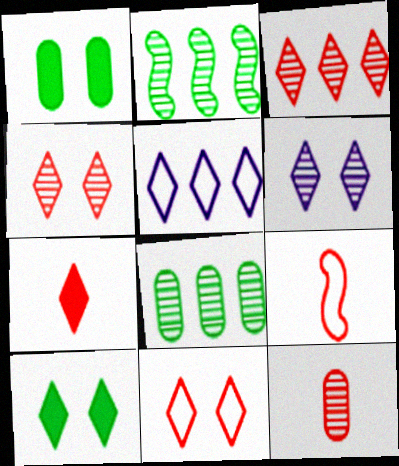[[2, 6, 12], 
[3, 7, 11], 
[6, 10, 11], 
[7, 9, 12]]